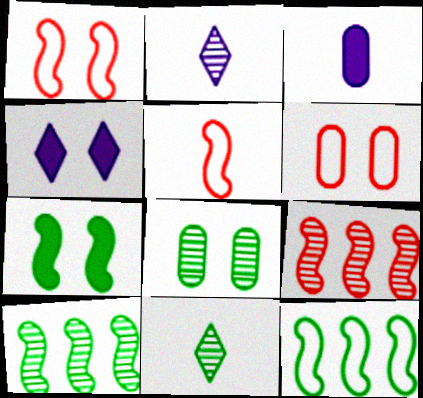[[1, 4, 8], 
[2, 8, 9], 
[3, 5, 11], 
[8, 10, 11]]